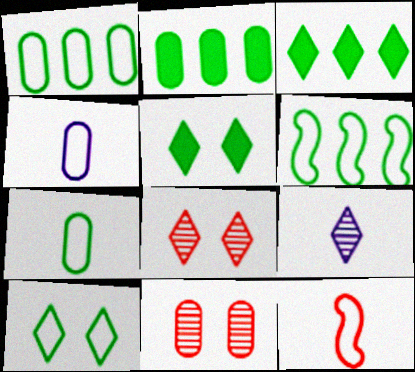[[2, 4, 11], 
[6, 7, 10]]